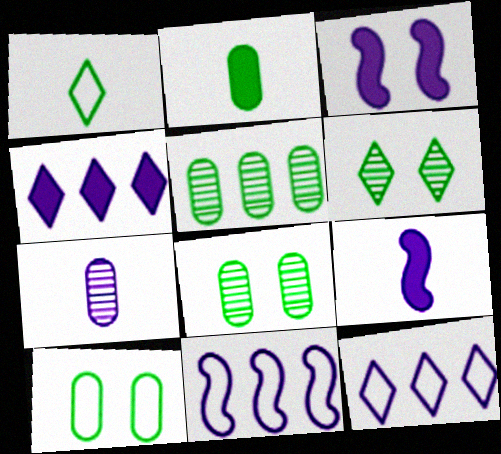[[2, 5, 10], 
[3, 7, 12]]